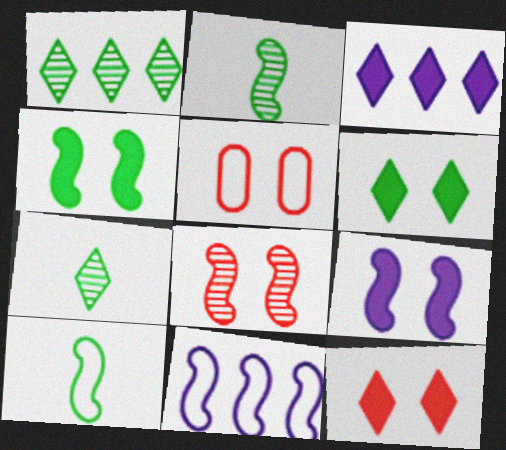[[2, 3, 5], 
[5, 8, 12]]